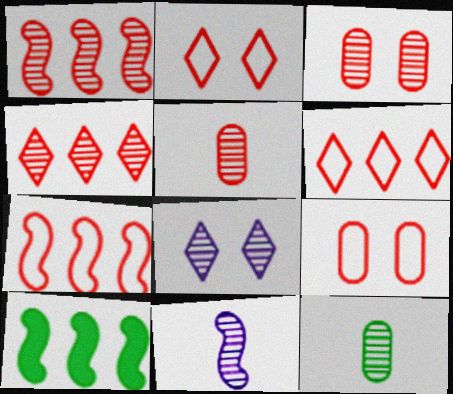[[1, 8, 12]]